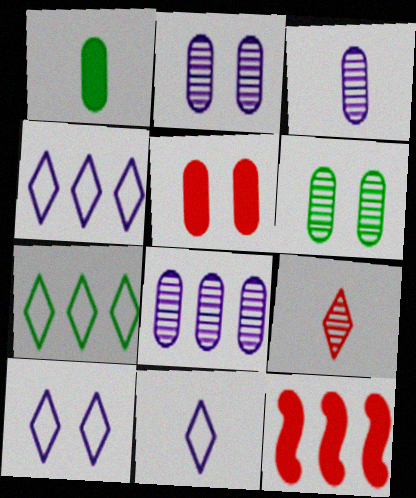[[2, 3, 8], 
[4, 10, 11], 
[6, 11, 12], 
[7, 8, 12]]